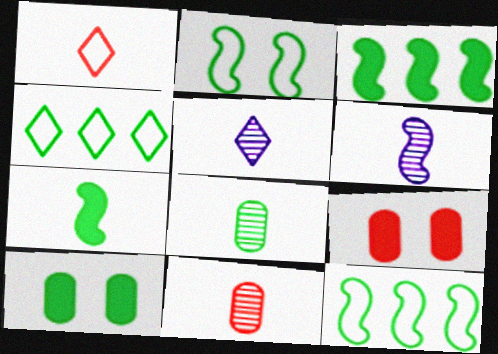[[4, 6, 9], 
[5, 9, 12]]